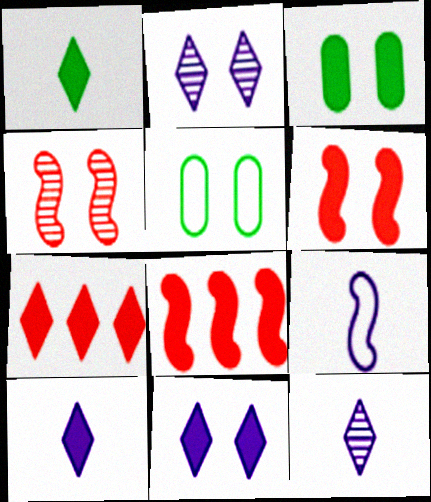[[1, 7, 11], 
[2, 5, 6], 
[3, 6, 11], 
[3, 8, 10], 
[4, 5, 11], 
[5, 8, 12]]